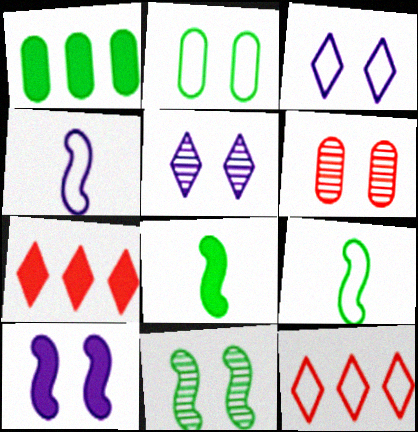[[2, 4, 12], 
[5, 6, 11]]